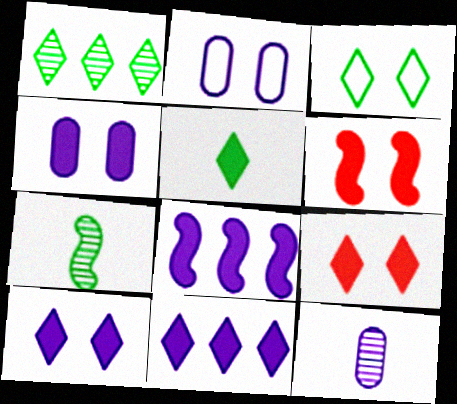[[1, 3, 5], 
[5, 9, 11]]